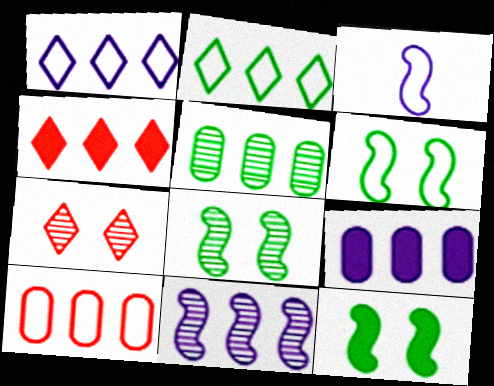[[1, 9, 11], 
[5, 9, 10], 
[6, 8, 12]]